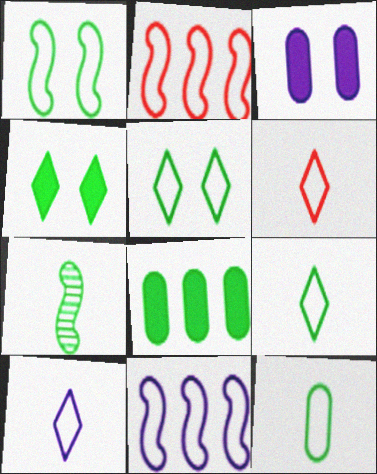[[5, 7, 8], 
[6, 9, 10]]